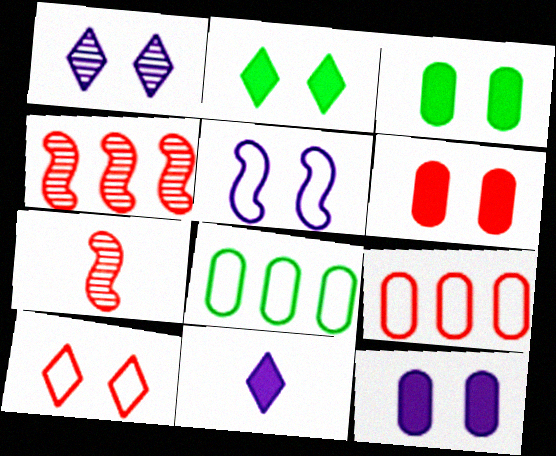[[1, 2, 10], 
[1, 5, 12], 
[3, 6, 12]]